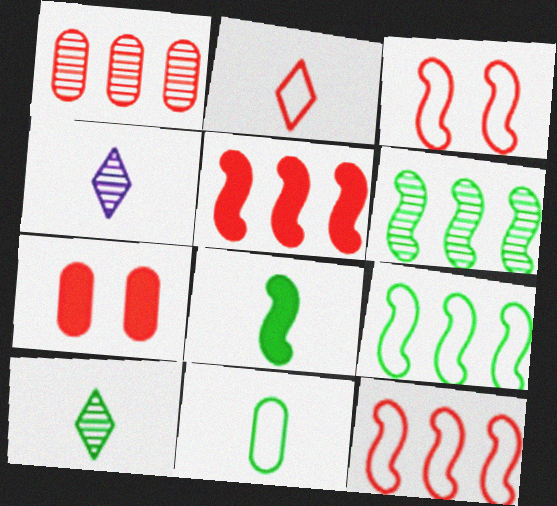[[4, 7, 9], 
[8, 10, 11]]